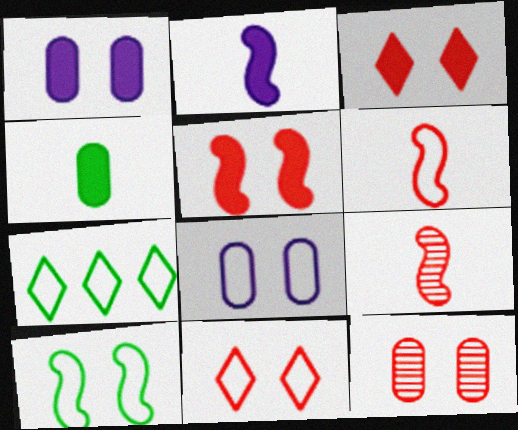[[1, 7, 9], 
[2, 7, 12], 
[5, 11, 12], 
[6, 7, 8], 
[8, 10, 11]]